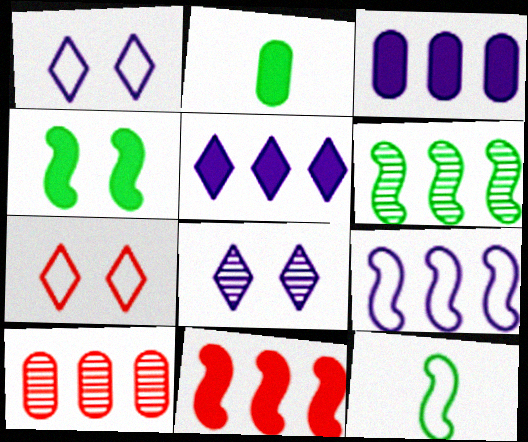[[4, 6, 12], 
[6, 9, 11]]